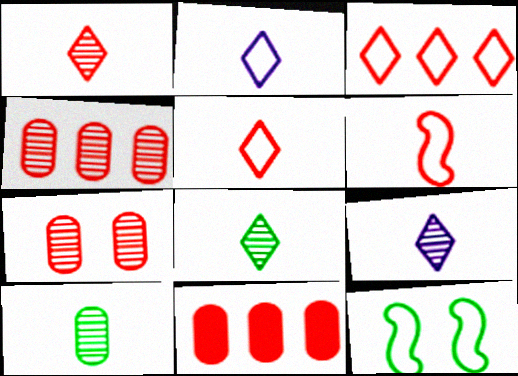[[1, 8, 9], 
[9, 11, 12]]